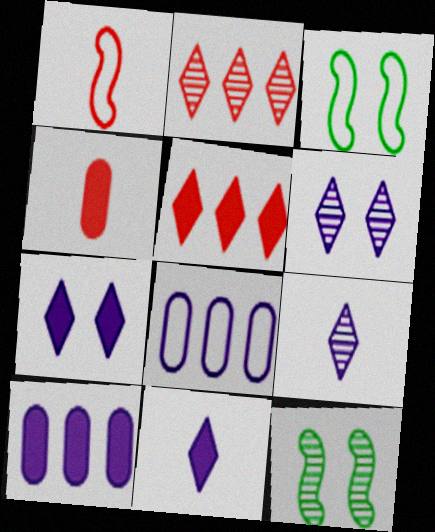[]